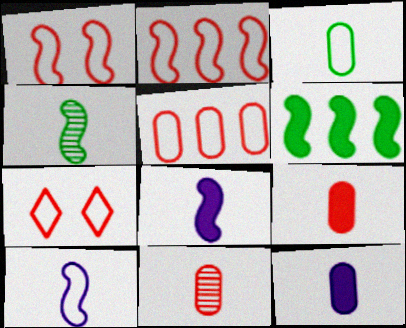[[3, 11, 12]]